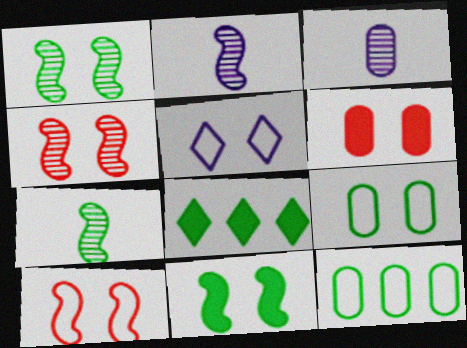[[1, 5, 6], 
[3, 6, 12], 
[3, 8, 10], 
[5, 9, 10], 
[7, 8, 9]]